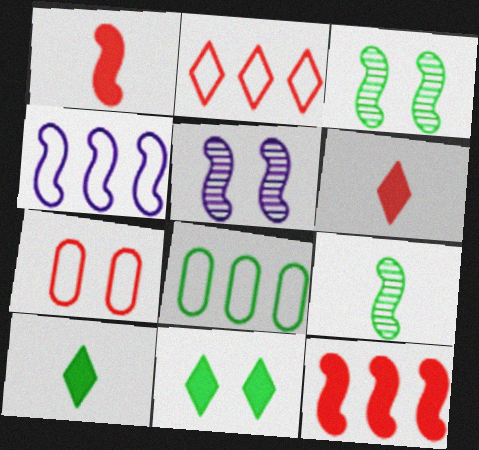[[1, 3, 4], 
[2, 4, 8], 
[3, 8, 10], 
[5, 6, 8], 
[5, 7, 11], 
[8, 9, 11]]